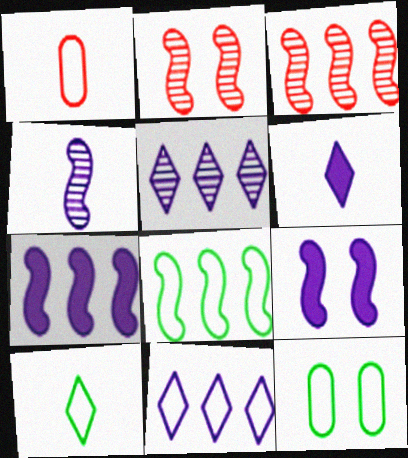[[3, 6, 12], 
[3, 7, 8], 
[8, 10, 12]]